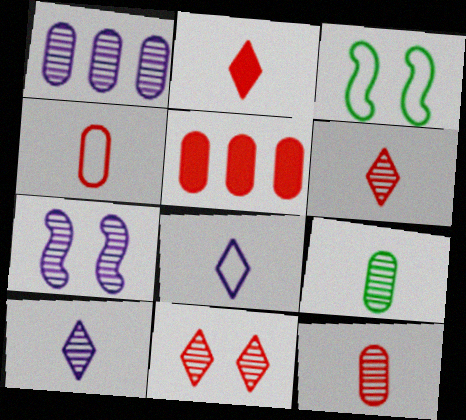[[1, 2, 3], 
[1, 7, 10], 
[3, 5, 10]]